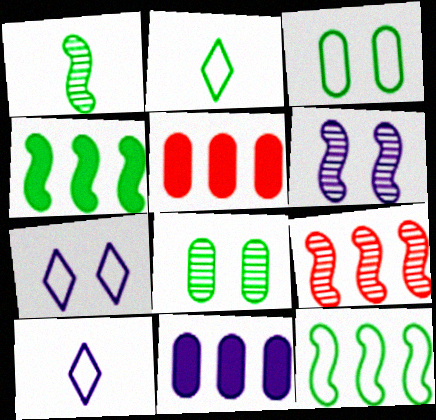[[1, 5, 7], 
[1, 6, 9], 
[2, 3, 12], 
[2, 4, 8], 
[2, 5, 6], 
[6, 10, 11]]